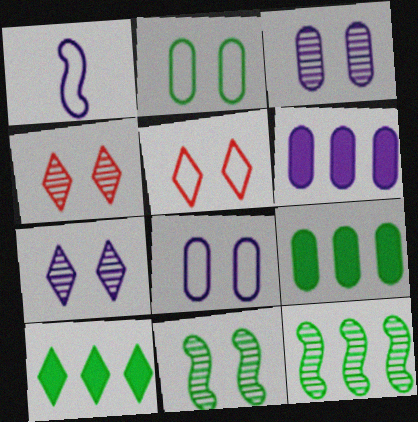[[1, 4, 9], 
[1, 6, 7], 
[3, 4, 11]]